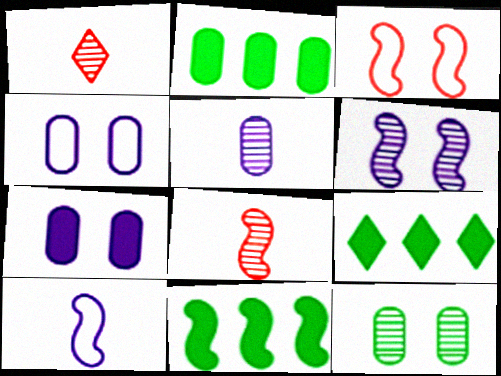[[1, 4, 11], 
[2, 9, 11], 
[3, 5, 9], 
[4, 8, 9]]